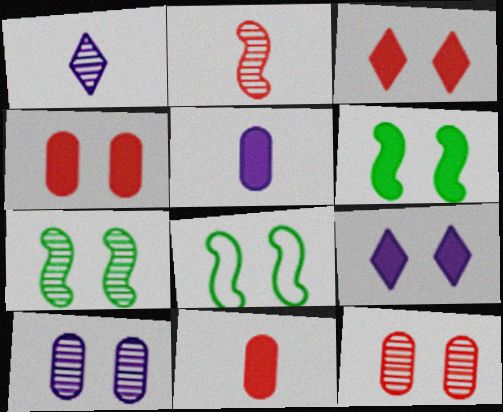[[3, 8, 10], 
[4, 6, 9], 
[6, 7, 8], 
[8, 9, 12]]